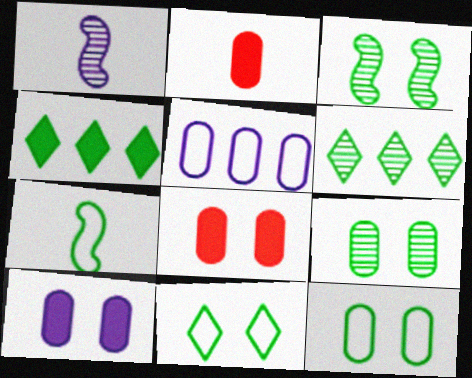[[2, 5, 9], 
[4, 7, 9]]